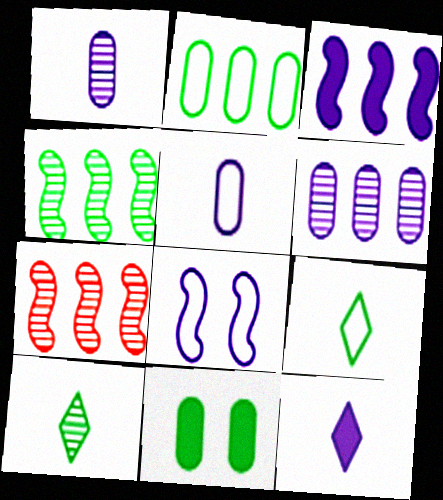[[4, 9, 11], 
[6, 8, 12]]